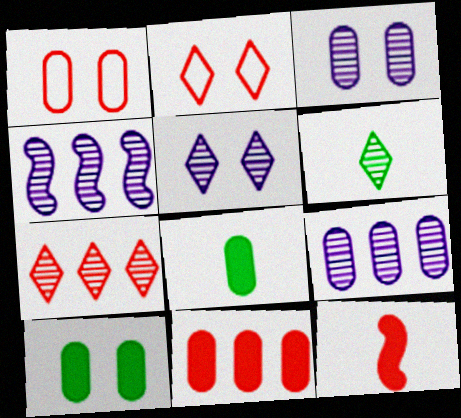[[1, 3, 10], 
[1, 7, 12], 
[1, 8, 9], 
[2, 4, 8], 
[5, 6, 7]]